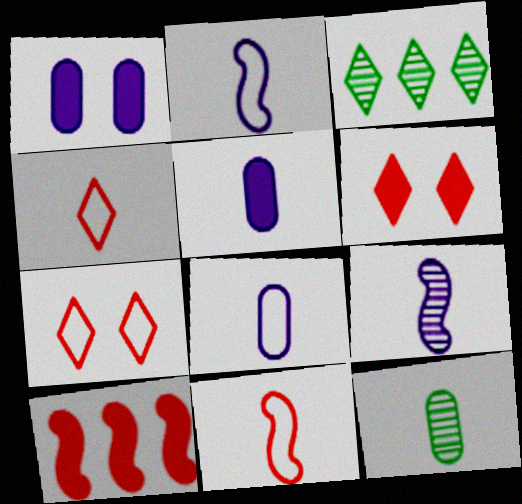[[1, 3, 11]]